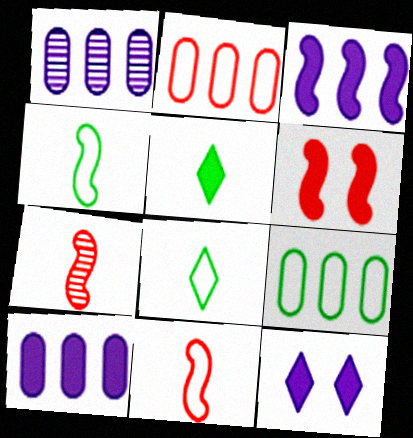[[1, 6, 8], 
[5, 6, 10], 
[7, 9, 12]]